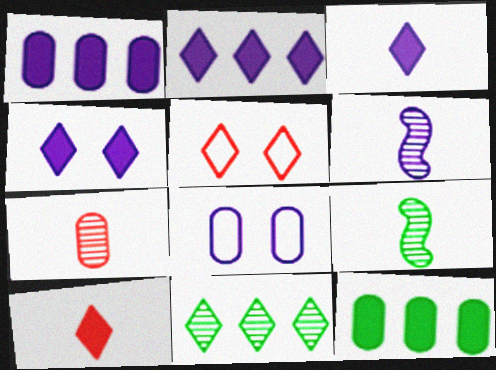[[1, 5, 9], 
[2, 3, 4], 
[2, 6, 8], 
[3, 5, 11], 
[5, 6, 12], 
[7, 8, 12]]